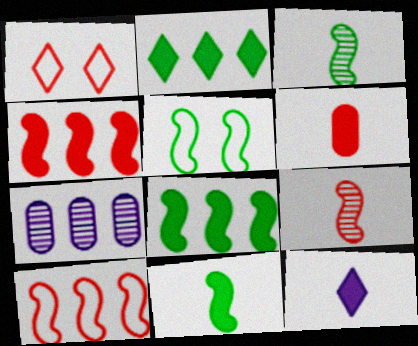[[1, 7, 11], 
[2, 7, 10], 
[3, 5, 8], 
[6, 11, 12]]